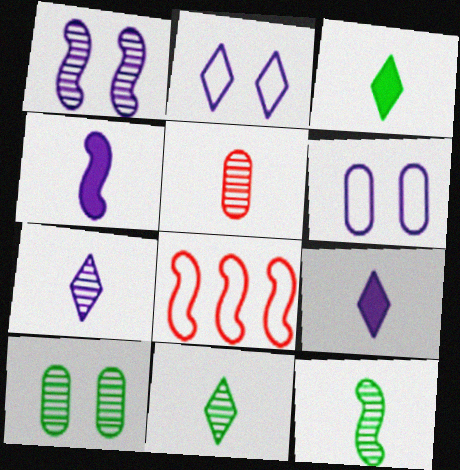[[5, 7, 12], 
[8, 9, 10]]